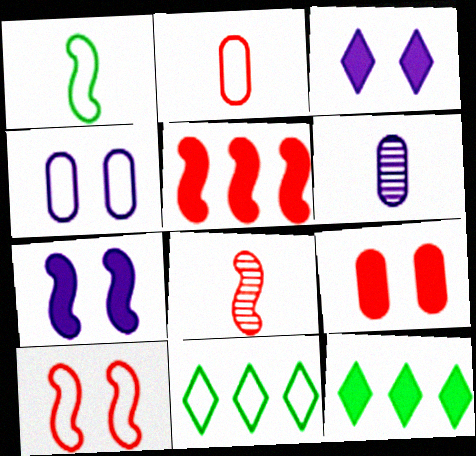[[4, 8, 12], 
[5, 8, 10], 
[6, 10, 12]]